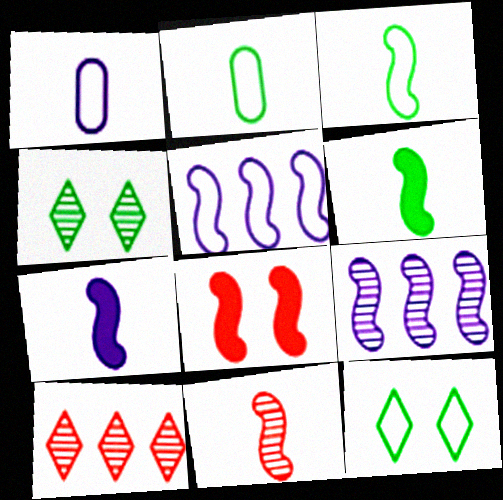[[3, 7, 11], 
[3, 8, 9]]